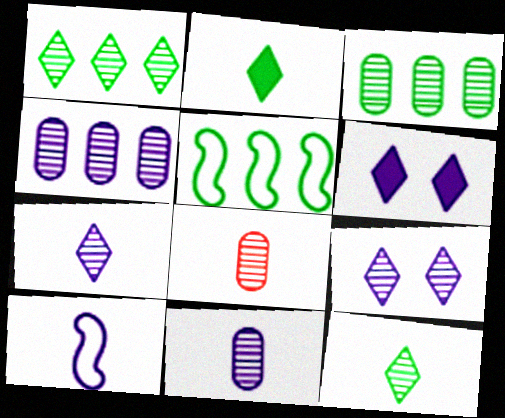[[2, 8, 10], 
[4, 6, 10], 
[5, 6, 8]]